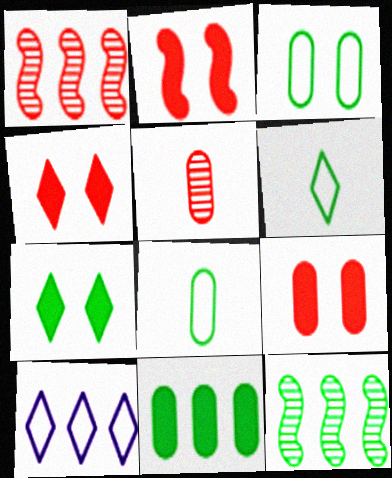[[1, 10, 11], 
[2, 4, 9], 
[7, 8, 12]]